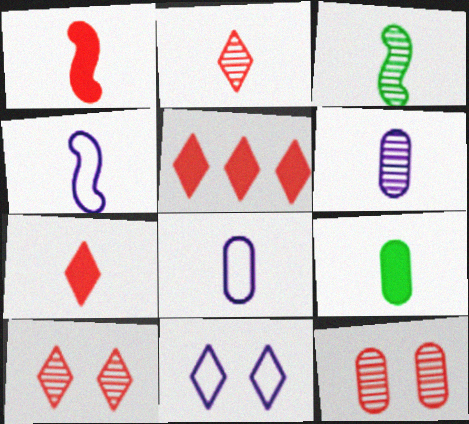[[1, 3, 4], 
[2, 3, 6], 
[2, 4, 9], 
[3, 7, 8]]